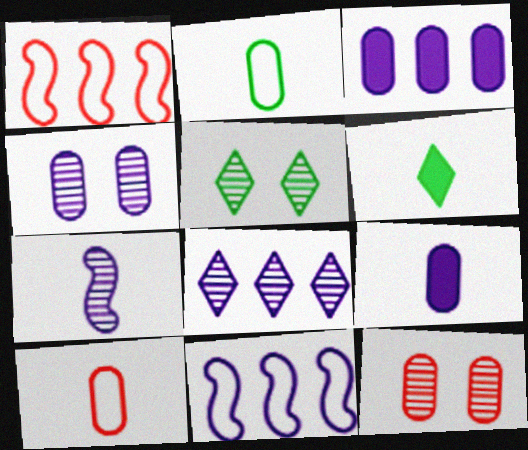[[1, 4, 6], 
[1, 5, 9], 
[2, 3, 12], 
[3, 8, 11], 
[4, 7, 8], 
[6, 7, 10], 
[6, 11, 12]]